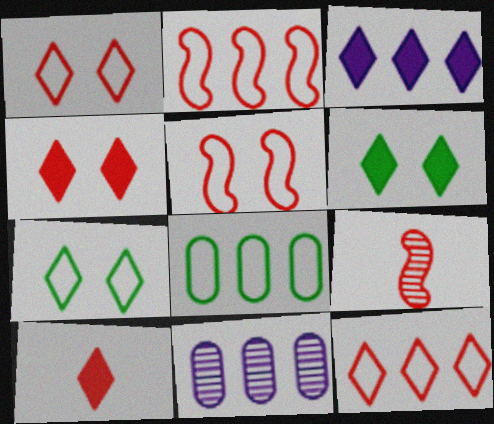[[3, 6, 10]]